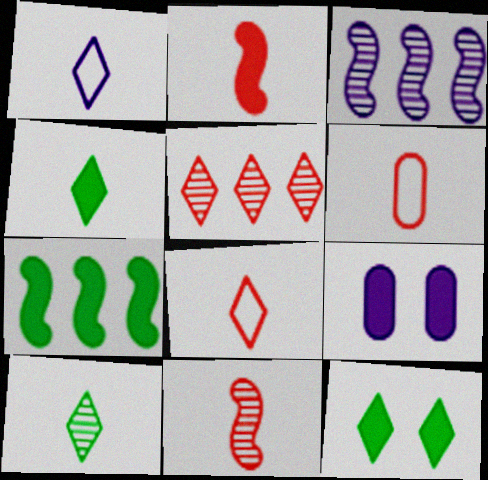[[1, 3, 9], 
[1, 5, 12], 
[3, 6, 12]]